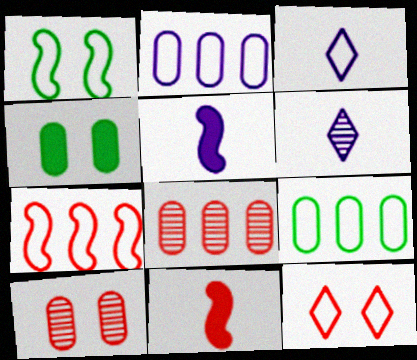[[4, 6, 7], 
[8, 11, 12]]